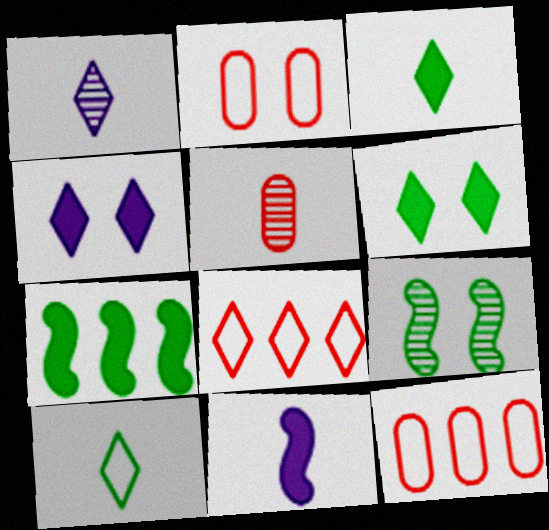[[1, 2, 7], 
[1, 6, 8], 
[2, 4, 9], 
[5, 10, 11]]